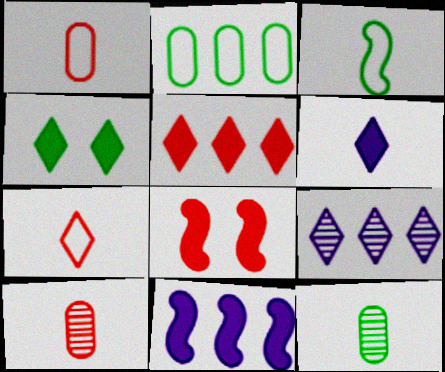[[3, 6, 10], 
[4, 5, 6], 
[4, 7, 9]]